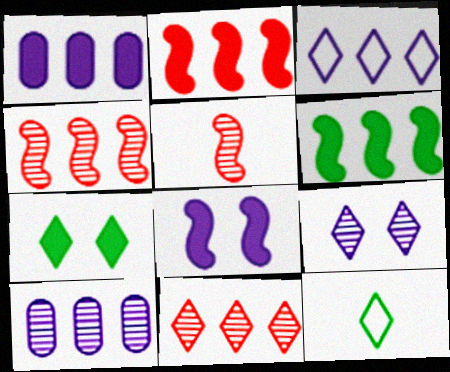[]